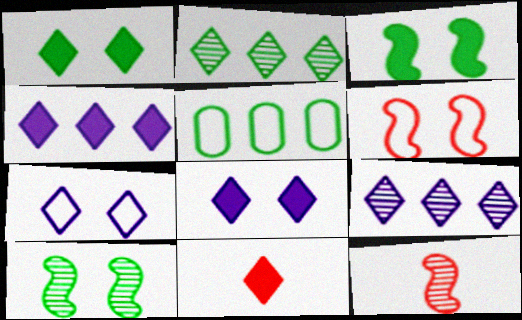[[1, 4, 11], 
[2, 7, 11], 
[5, 8, 12]]